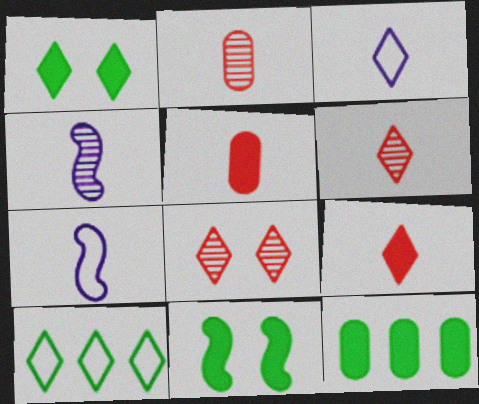[[7, 8, 12]]